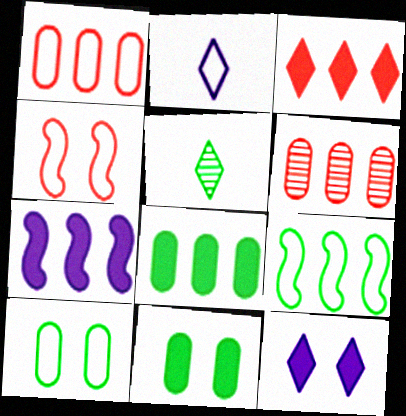[[3, 7, 8], 
[5, 9, 11]]